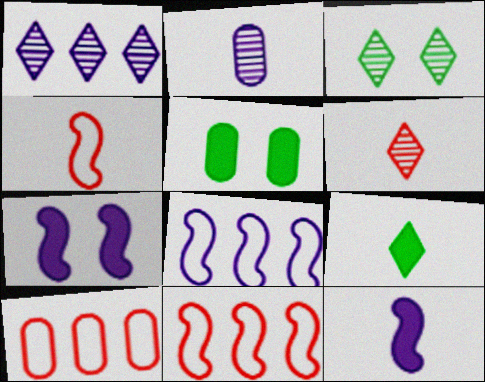[[1, 3, 6], 
[1, 4, 5], 
[2, 4, 9], 
[2, 5, 10], 
[3, 10, 12], 
[5, 6, 8]]